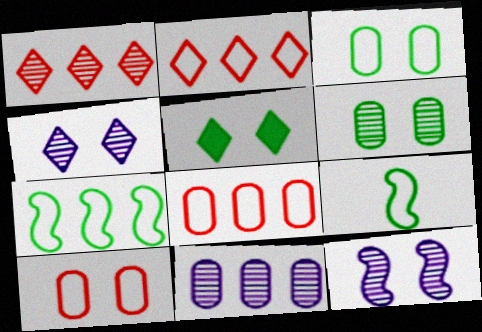[[5, 10, 12]]